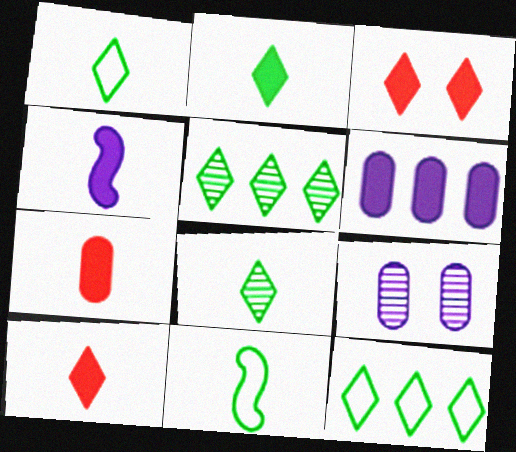[[1, 2, 8], 
[2, 4, 7]]